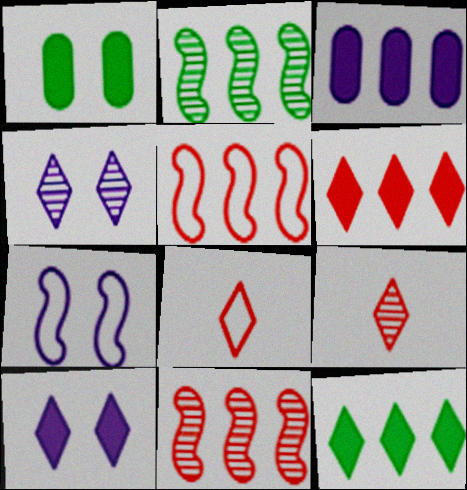[[4, 8, 12]]